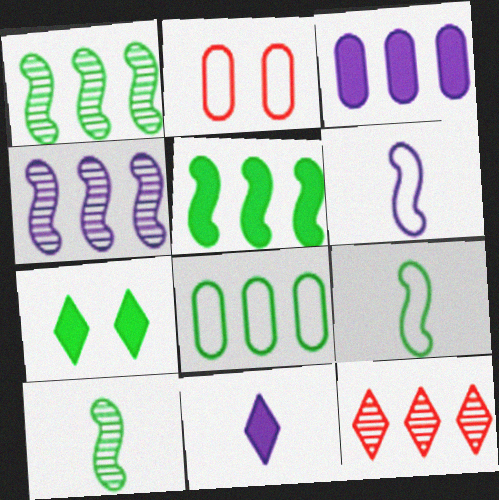[[1, 2, 11], 
[7, 8, 10]]